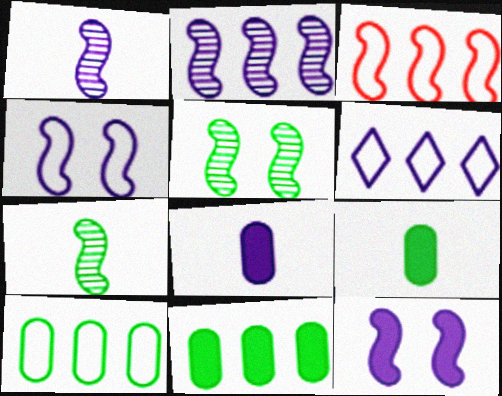[[3, 6, 10], 
[3, 7, 12]]